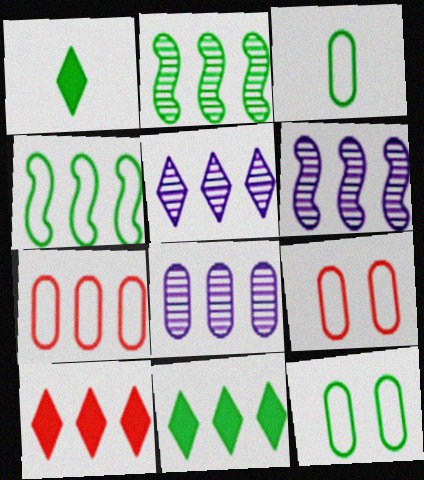[[1, 2, 12], 
[1, 6, 9], 
[4, 8, 10], 
[5, 6, 8], 
[6, 7, 11]]